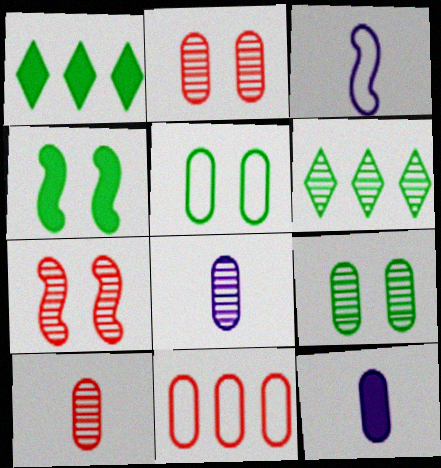[[1, 2, 3], 
[6, 7, 8], 
[9, 11, 12]]